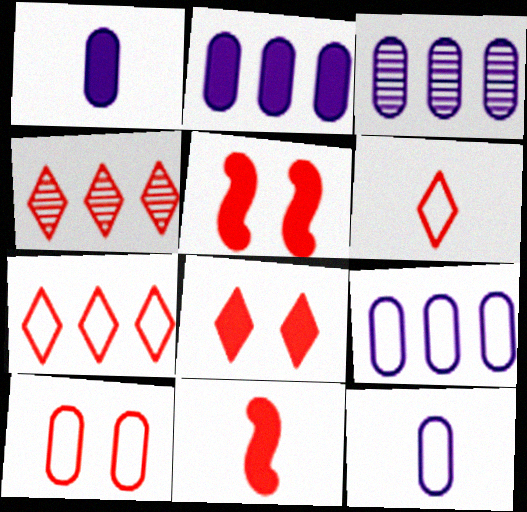[[2, 3, 9], 
[4, 6, 8], 
[4, 10, 11]]